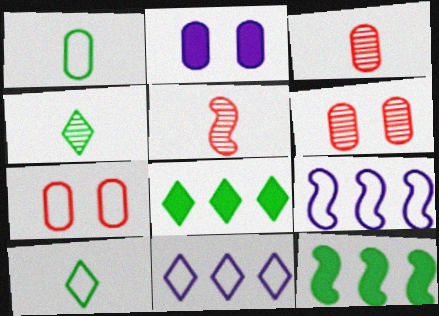[[7, 9, 10]]